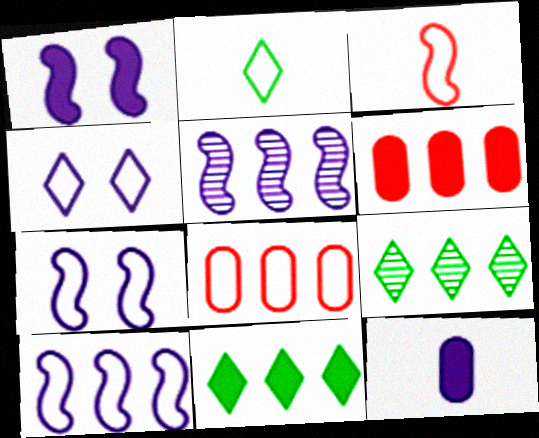[[2, 7, 8], 
[4, 5, 12], 
[5, 8, 11], 
[6, 9, 10]]